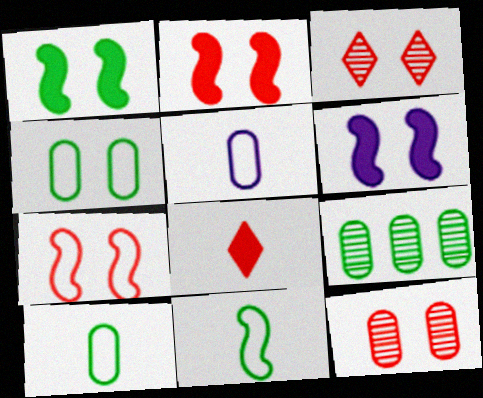[[1, 2, 6], 
[3, 4, 6]]